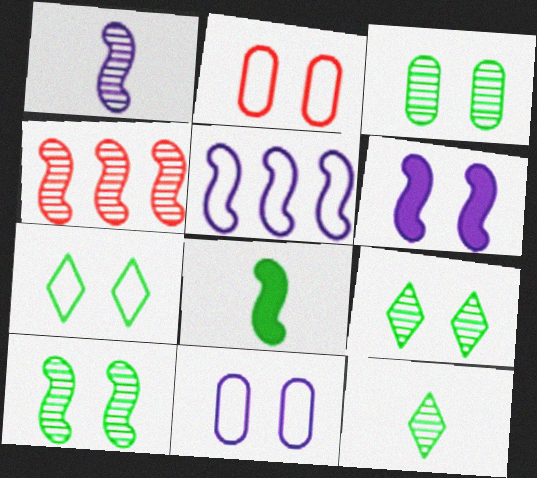[[1, 4, 10], 
[1, 5, 6], 
[2, 6, 9], 
[3, 9, 10]]